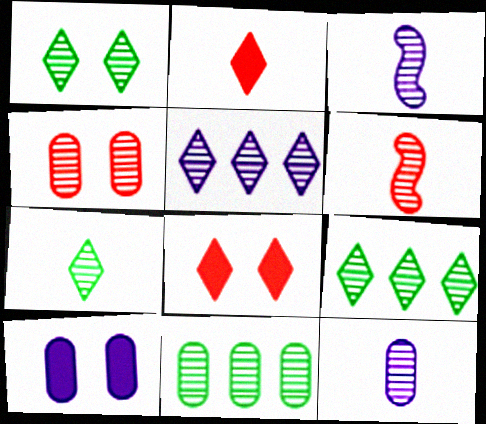[[1, 7, 9], 
[3, 4, 9], 
[4, 11, 12], 
[6, 7, 12]]